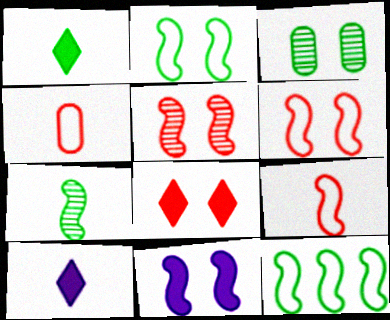[[1, 3, 12], 
[2, 5, 11], 
[4, 7, 10]]